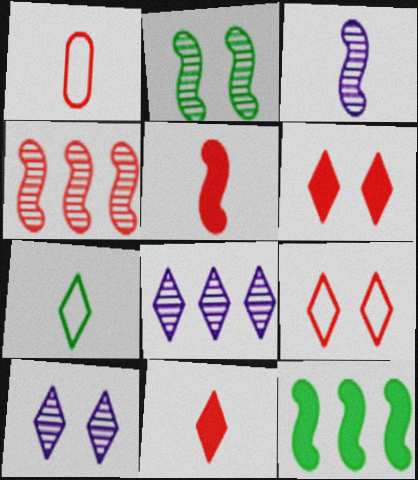[[1, 4, 6], 
[1, 10, 12], 
[2, 3, 4], 
[6, 7, 8]]